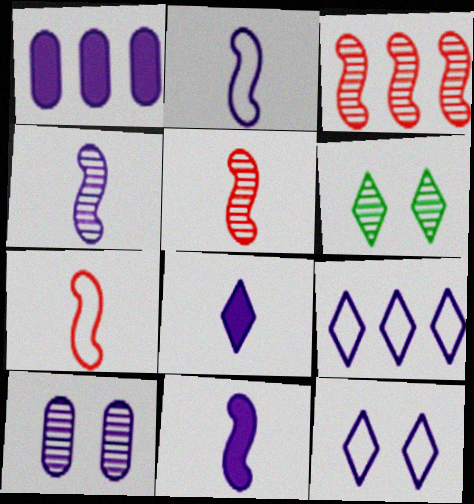[[1, 4, 12], 
[1, 6, 7], 
[2, 4, 11], 
[9, 10, 11]]